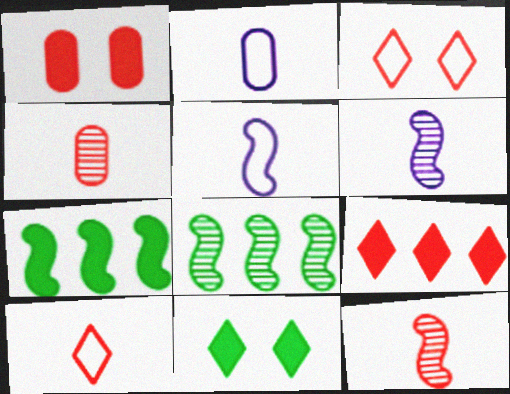[]